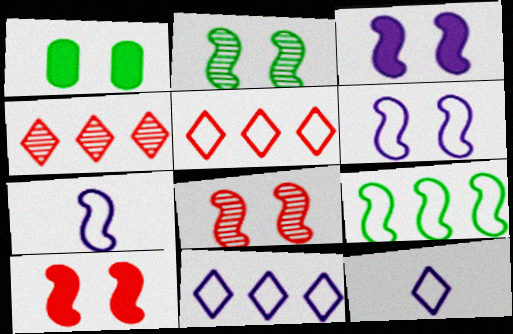[[1, 4, 7], 
[2, 6, 10]]